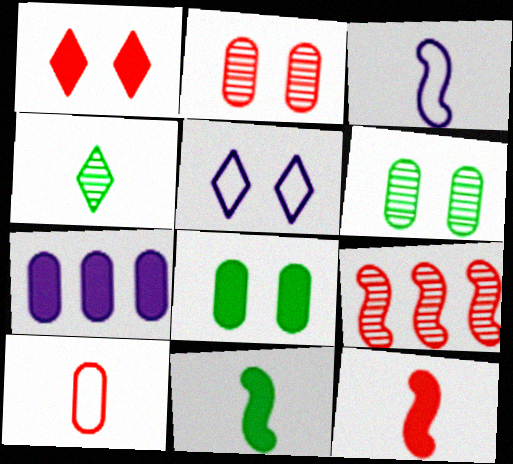[[1, 7, 11], 
[1, 9, 10], 
[6, 7, 10]]